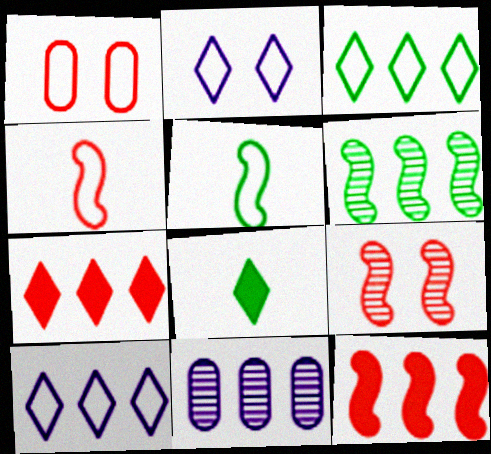[[1, 5, 10], 
[3, 11, 12], 
[4, 9, 12]]